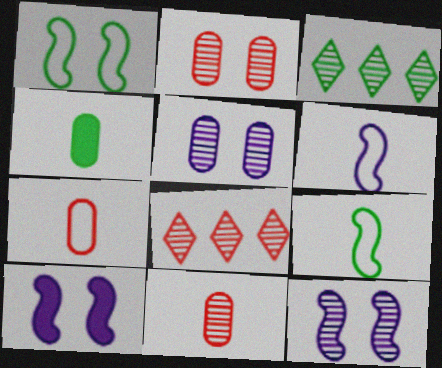[[1, 3, 4], 
[3, 7, 10], 
[3, 11, 12]]